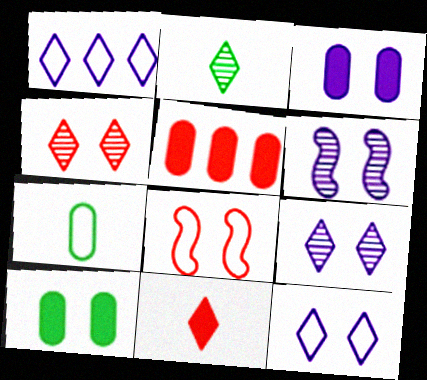[[1, 7, 8], 
[3, 6, 12], 
[8, 9, 10]]